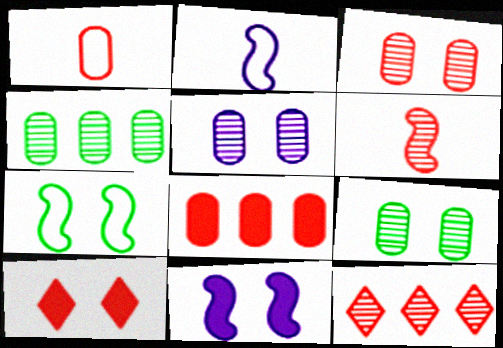[[1, 3, 8], 
[2, 4, 10], 
[3, 5, 9], 
[3, 6, 12], 
[5, 7, 10]]